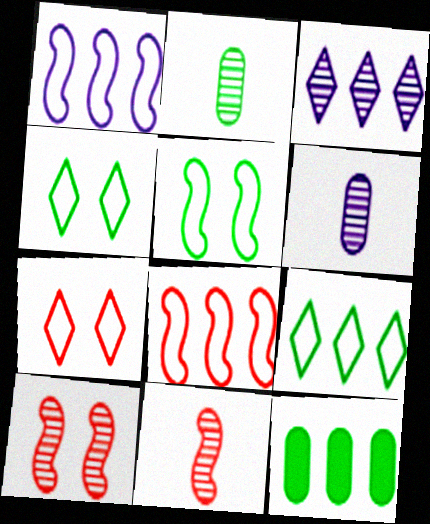[[2, 3, 10], 
[3, 8, 12]]